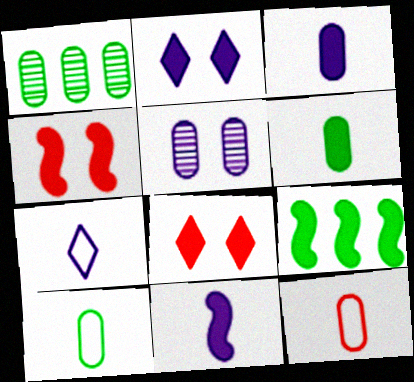[[1, 4, 7], 
[3, 8, 9], 
[4, 9, 11]]